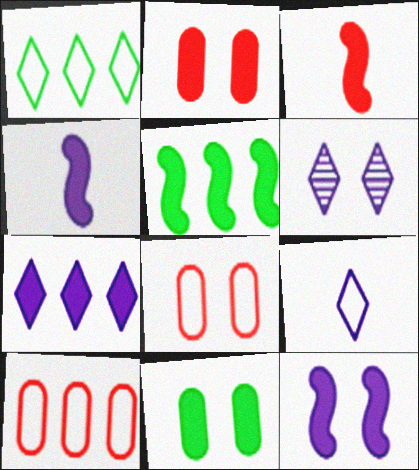[[3, 5, 12], 
[3, 7, 11], 
[6, 7, 9]]